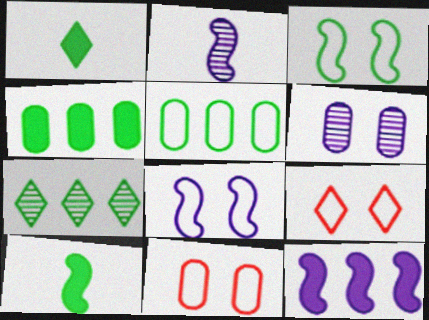[[2, 4, 9], 
[2, 8, 12]]